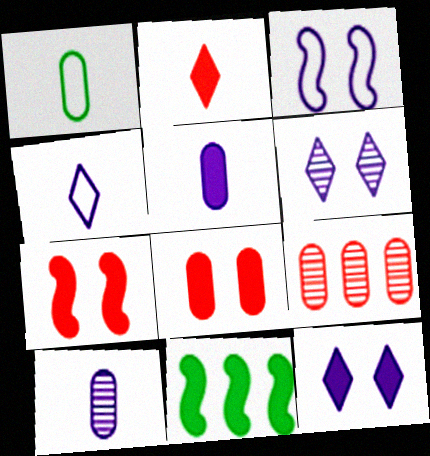[]